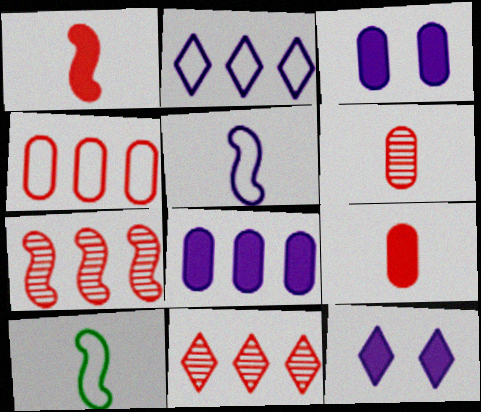[[3, 10, 11]]